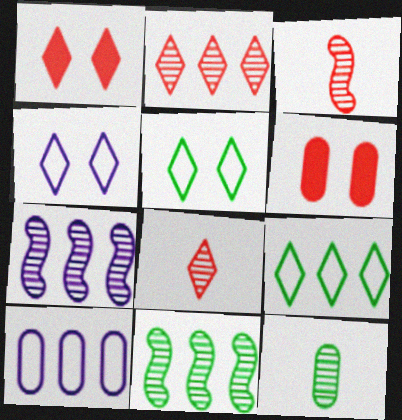[[6, 10, 12]]